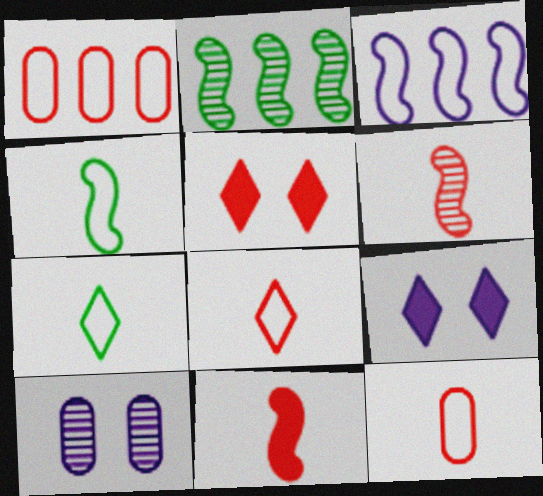[[1, 5, 6], 
[2, 9, 12]]